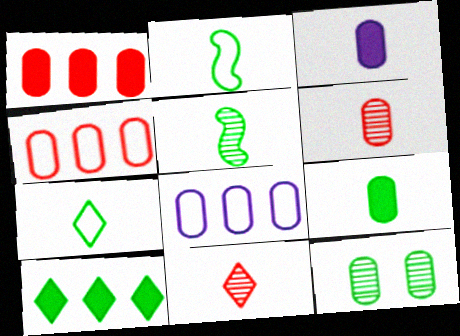[[2, 3, 11], 
[2, 10, 12], 
[3, 4, 12], 
[5, 7, 9]]